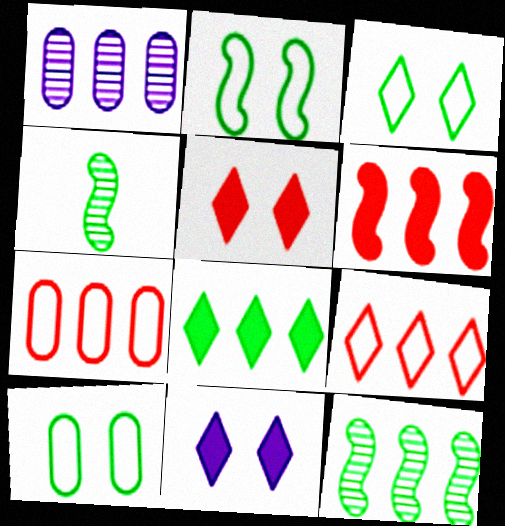[[2, 3, 10], 
[4, 7, 11], 
[4, 8, 10]]